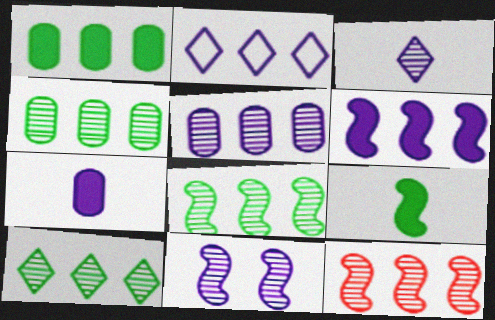[[1, 2, 12], 
[2, 5, 6], 
[2, 7, 11], 
[3, 5, 11], 
[4, 8, 10], 
[5, 10, 12]]